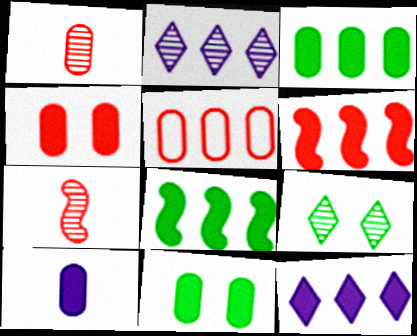[[1, 4, 5], 
[2, 5, 8], 
[3, 4, 10], 
[3, 6, 12]]